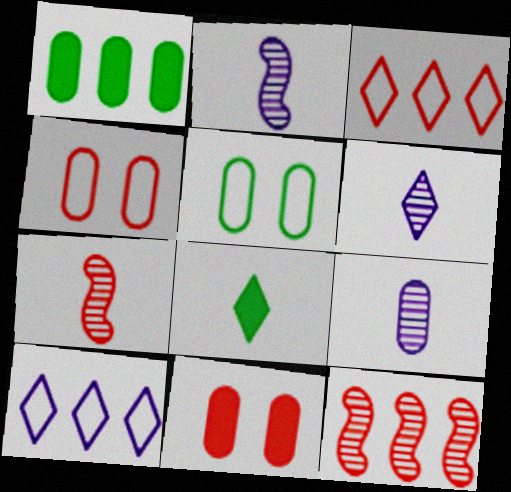[[1, 4, 9], 
[1, 10, 12], 
[2, 6, 9], 
[3, 7, 11]]